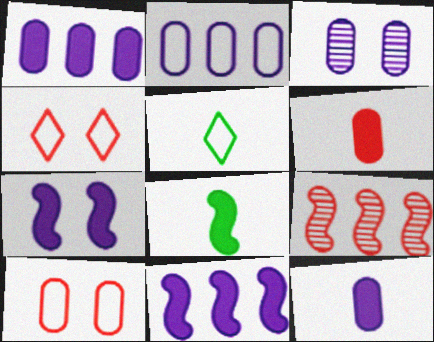[[2, 3, 12], 
[4, 6, 9]]